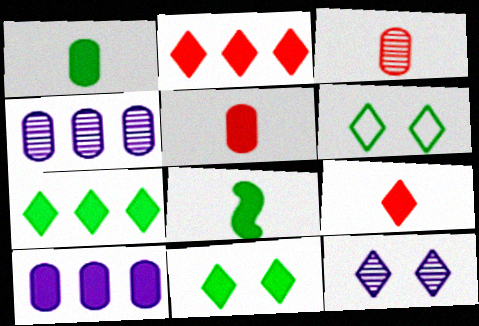[]